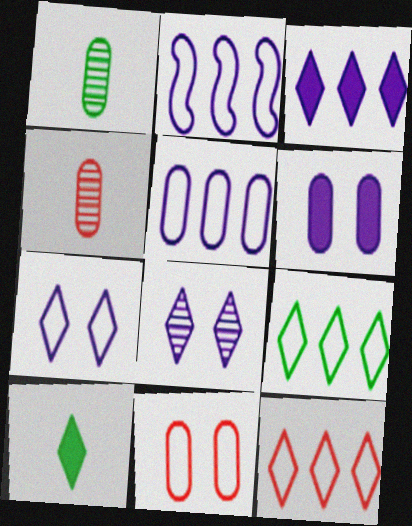[[8, 10, 12]]